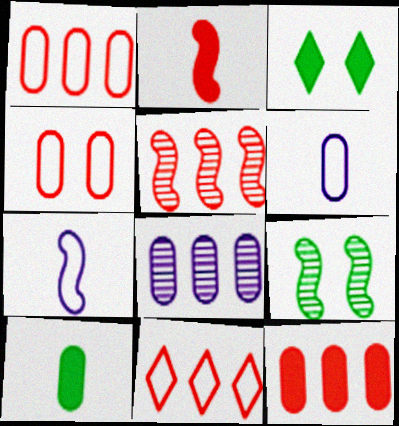[[3, 5, 6], 
[4, 8, 10], 
[5, 11, 12]]